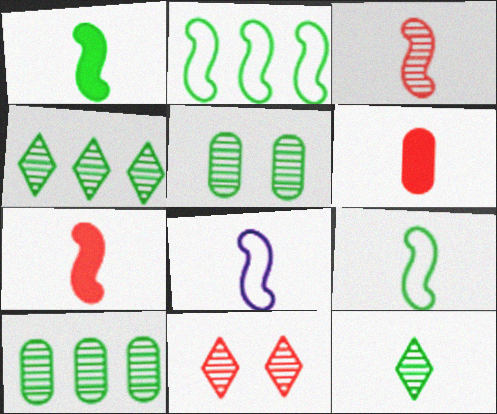[[1, 3, 8], 
[6, 8, 12]]